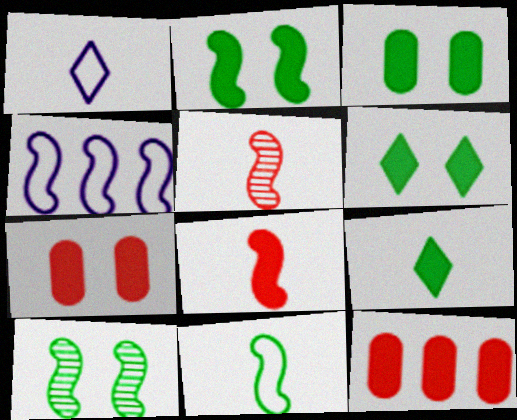[[1, 10, 12], 
[2, 3, 6], 
[2, 4, 5], 
[4, 8, 10]]